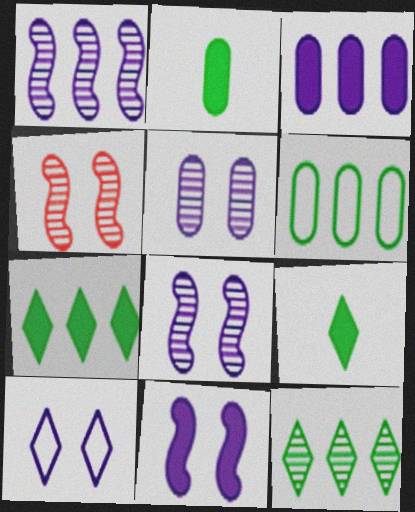[[5, 10, 11]]